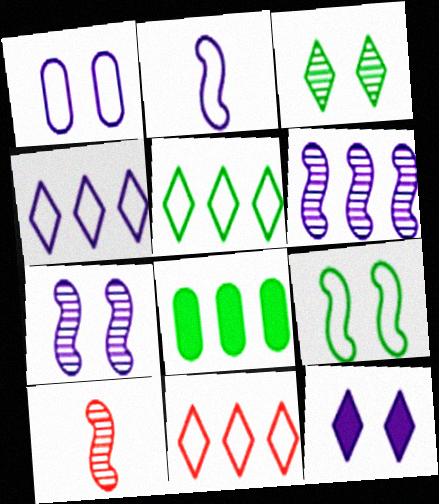[[1, 2, 4], 
[1, 7, 12], 
[4, 5, 11], 
[6, 8, 11]]